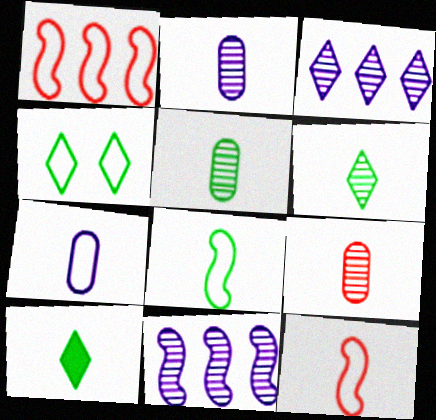[[1, 4, 7], 
[2, 5, 9], 
[2, 10, 12], 
[5, 8, 10]]